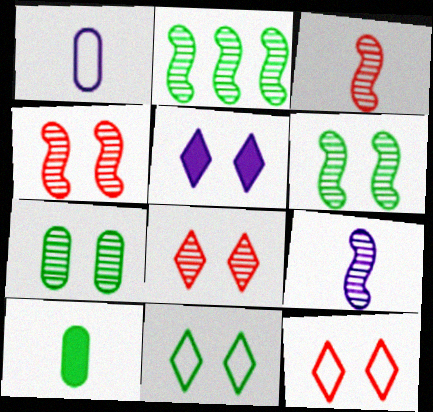[[2, 4, 9], 
[2, 10, 11], 
[5, 8, 11]]